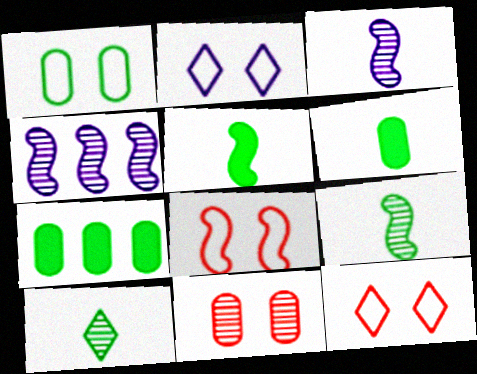[[1, 2, 8], 
[3, 7, 12], 
[4, 5, 8], 
[4, 6, 12], 
[4, 10, 11]]